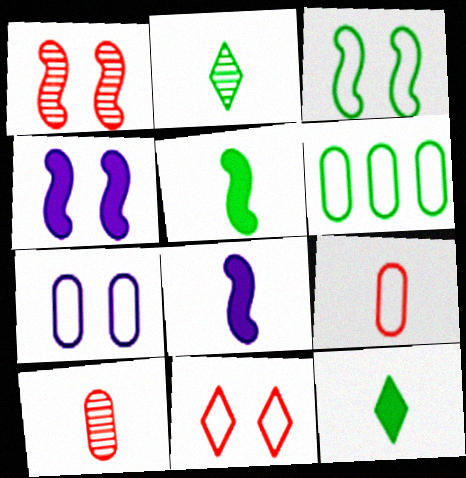[[1, 3, 4], 
[2, 8, 9], 
[3, 7, 11], 
[6, 7, 9]]